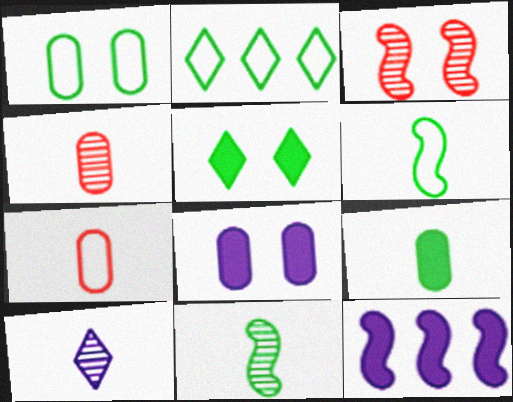[[1, 2, 6], 
[3, 6, 12], 
[4, 10, 11]]